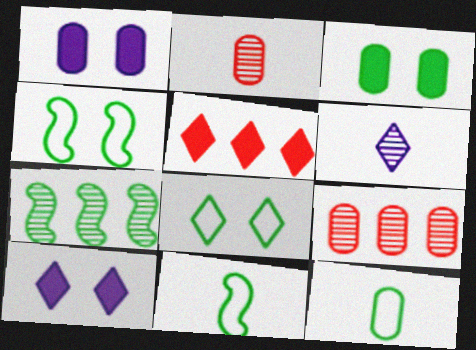[[1, 9, 12], 
[5, 6, 8], 
[9, 10, 11]]